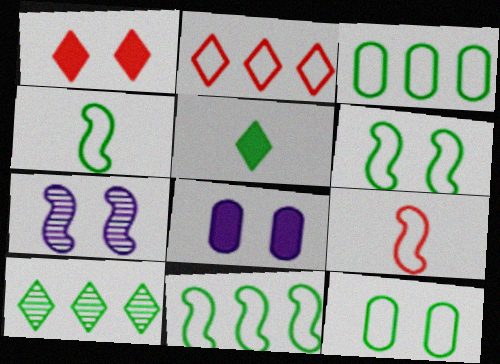[[1, 7, 12], 
[4, 6, 11], 
[8, 9, 10]]